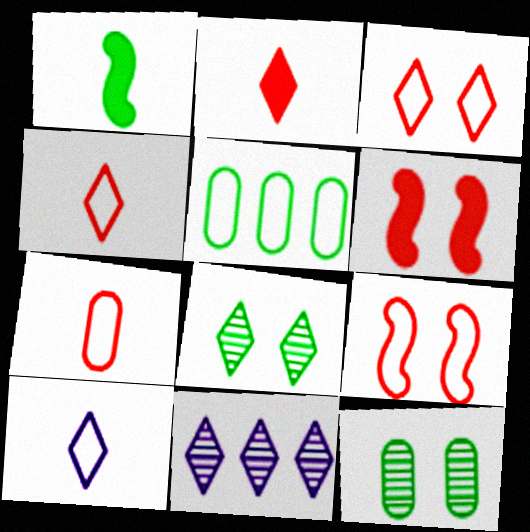[[1, 5, 8], 
[5, 9, 10]]